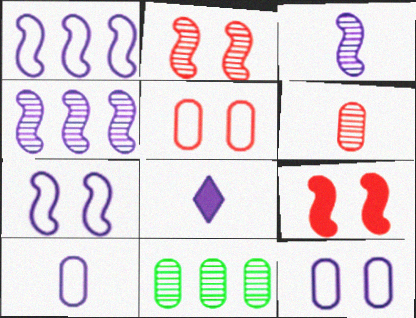[[3, 8, 10], 
[4, 8, 12]]